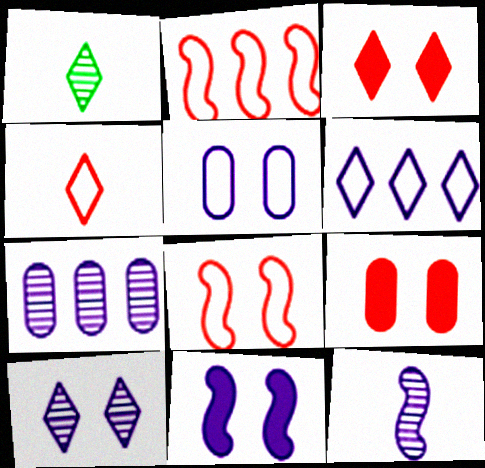[[1, 3, 6], 
[5, 10, 11], 
[7, 10, 12]]